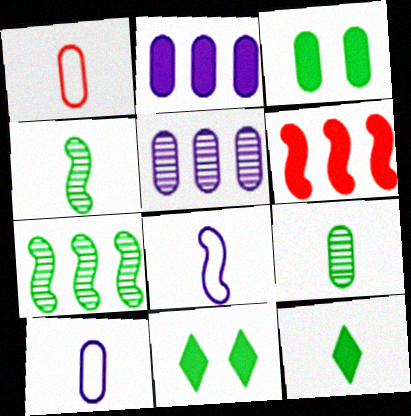[[1, 3, 5]]